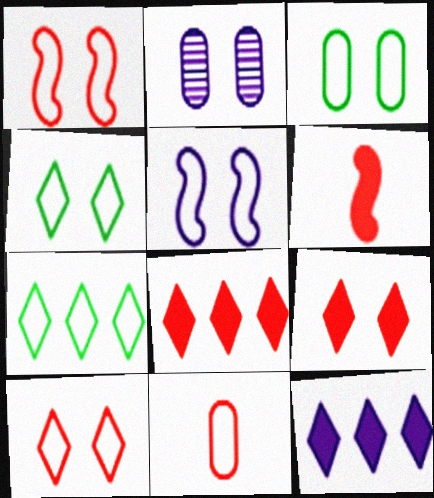[[2, 6, 7], 
[3, 5, 10], 
[5, 7, 11]]